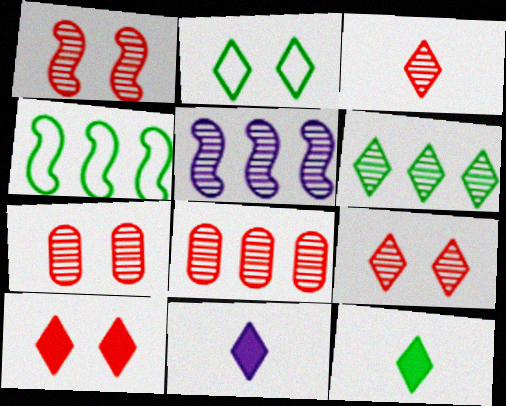[[1, 3, 8], 
[1, 7, 9], 
[2, 6, 12], 
[4, 7, 11], 
[5, 6, 8]]